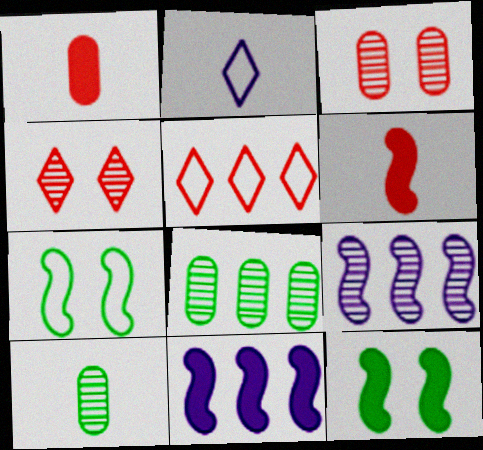[[2, 6, 10], 
[3, 5, 6], 
[4, 9, 10], 
[5, 8, 11], 
[6, 7, 9], 
[6, 11, 12]]